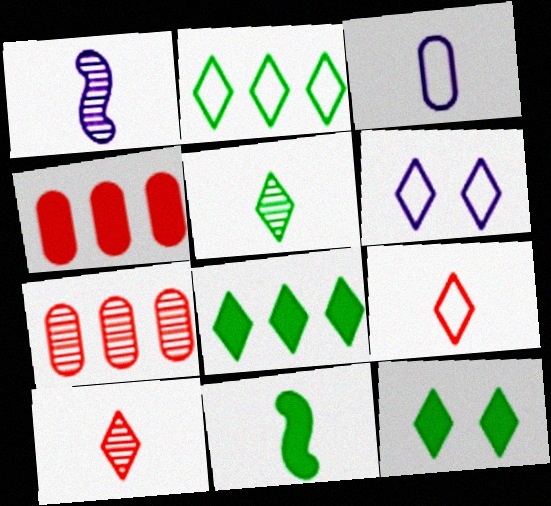[[2, 5, 12], 
[2, 6, 9], 
[3, 10, 11], 
[6, 7, 11], 
[6, 8, 10]]